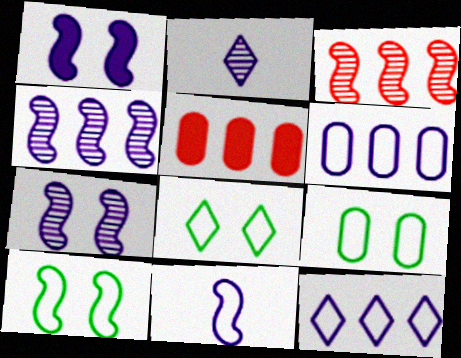[[1, 2, 6], 
[1, 4, 11], 
[2, 5, 10], 
[8, 9, 10]]